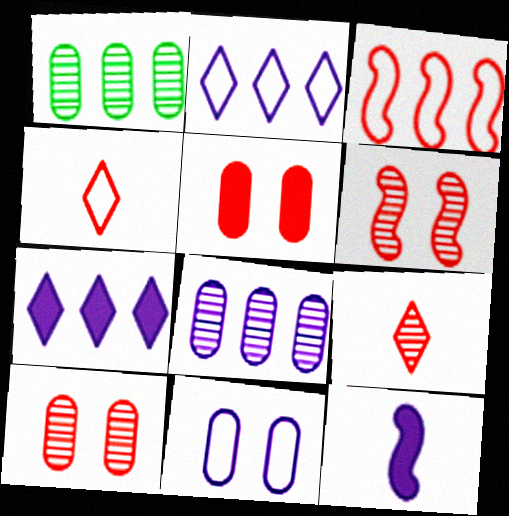[[1, 3, 7], 
[3, 5, 9]]